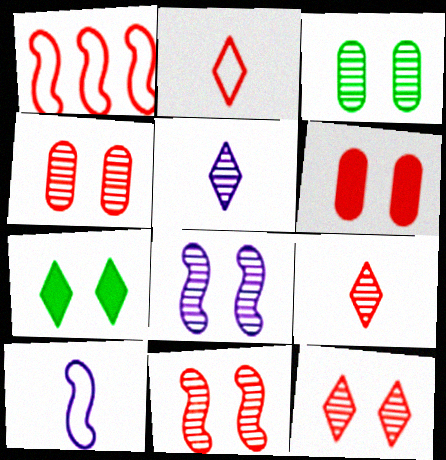[[1, 6, 9], 
[3, 8, 12], 
[4, 11, 12]]